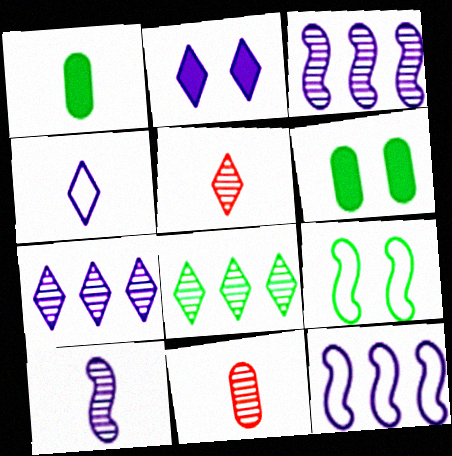[[1, 8, 9], 
[2, 4, 7], 
[5, 6, 12]]